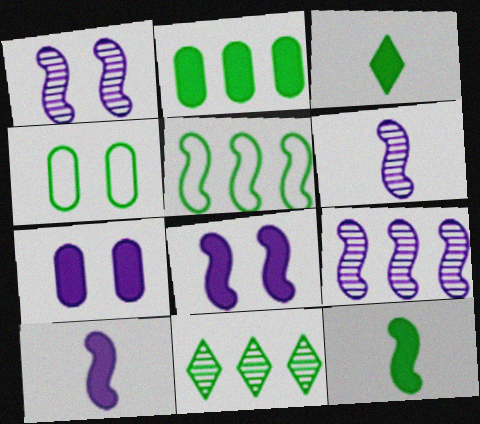[[1, 6, 9], 
[2, 5, 11], 
[4, 11, 12]]